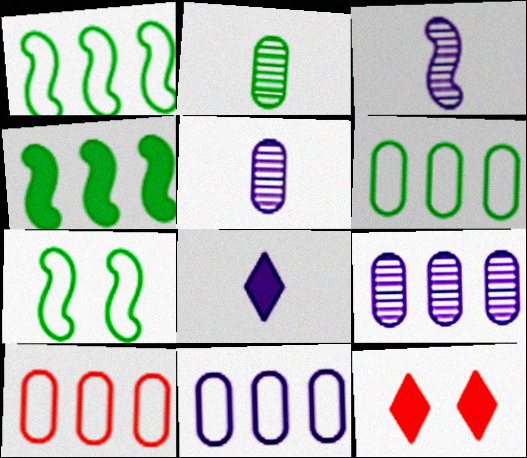[[1, 5, 12], 
[3, 6, 12], 
[6, 10, 11]]